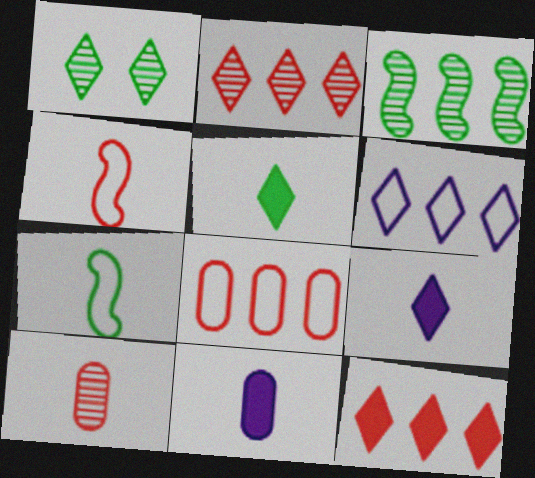[[7, 9, 10]]